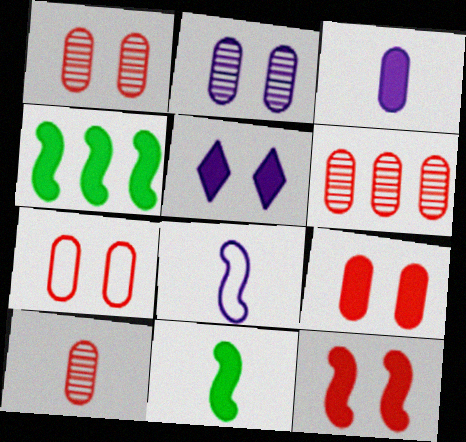[[1, 6, 10], 
[1, 7, 9]]